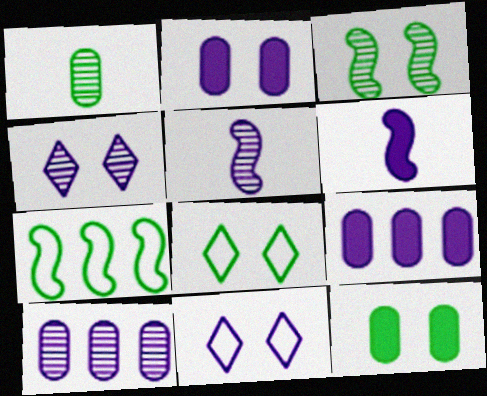[[3, 8, 12], 
[4, 5, 10], 
[5, 9, 11], 
[6, 10, 11]]